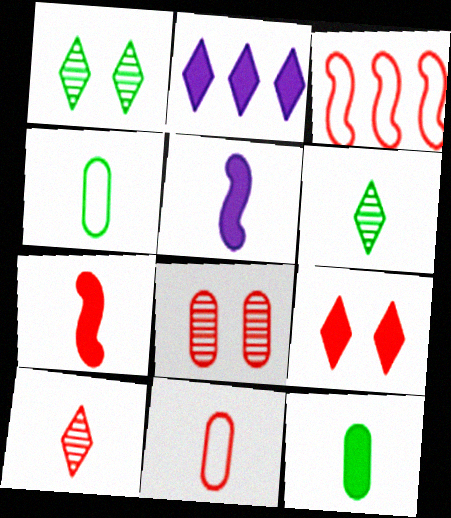[[4, 5, 10], 
[5, 6, 11], 
[7, 10, 11]]